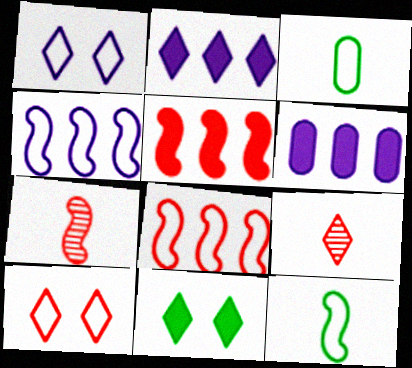[[1, 3, 8], 
[3, 4, 10]]